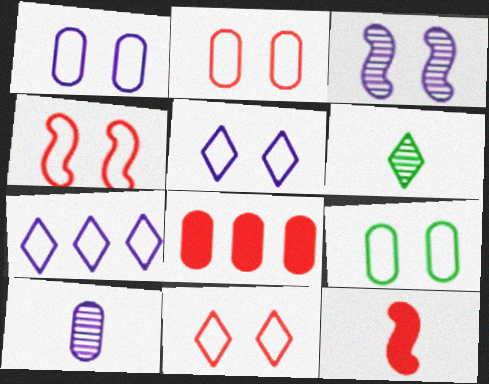[[1, 2, 9], 
[2, 4, 11], 
[4, 5, 9], 
[8, 9, 10]]